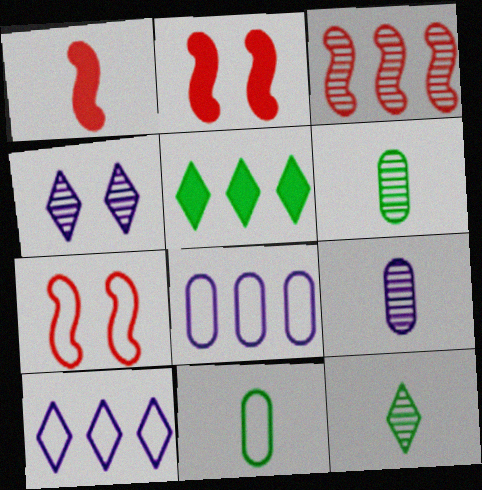[[1, 3, 7], 
[2, 6, 10], 
[2, 8, 12], 
[3, 4, 6], 
[3, 5, 8], 
[5, 7, 9], 
[7, 10, 11]]